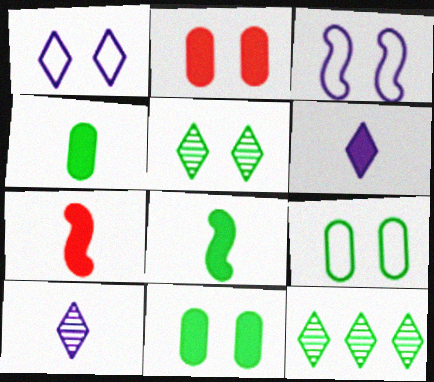[[2, 3, 5], 
[4, 6, 7], 
[8, 9, 12]]